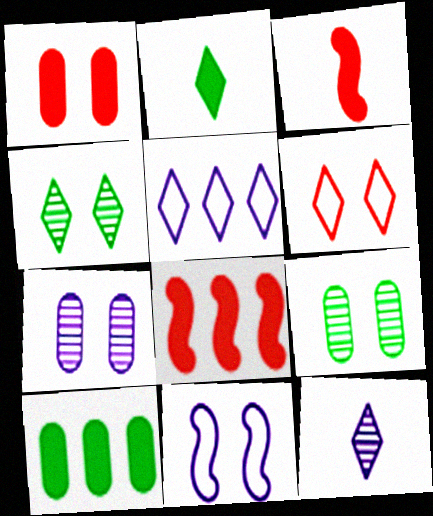[[1, 4, 11], 
[3, 5, 9]]